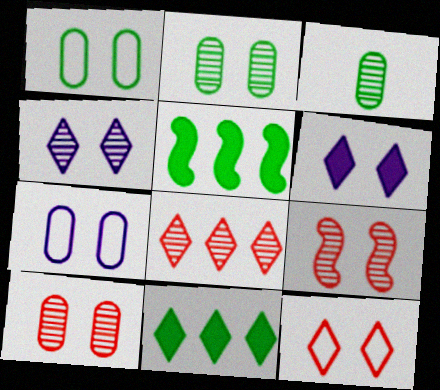[[1, 6, 9], 
[2, 4, 9]]